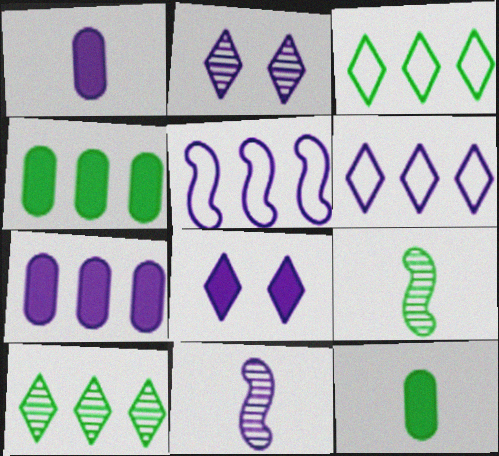[[1, 2, 5]]